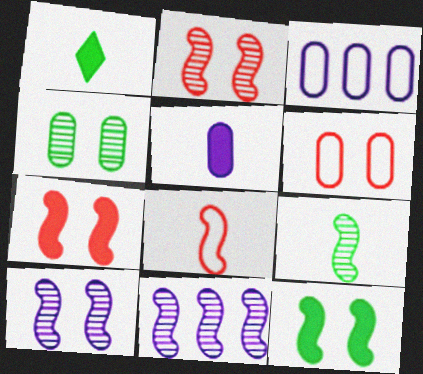[[1, 2, 3], 
[1, 6, 11], 
[2, 9, 11], 
[8, 11, 12]]